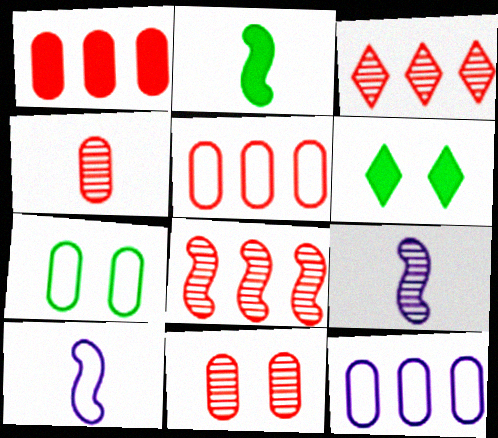[[5, 6, 9]]